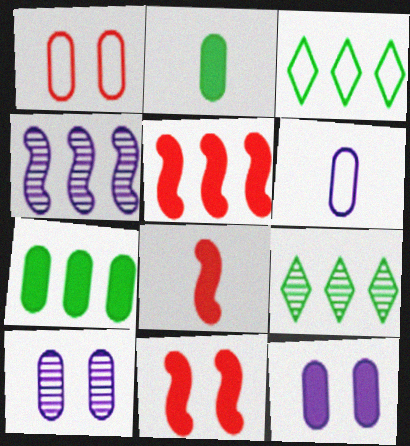[[3, 8, 10], 
[5, 8, 11], 
[6, 9, 11]]